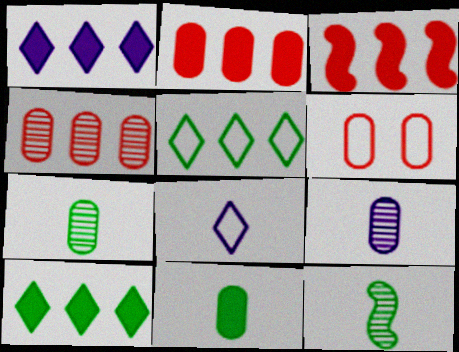[[1, 6, 12]]